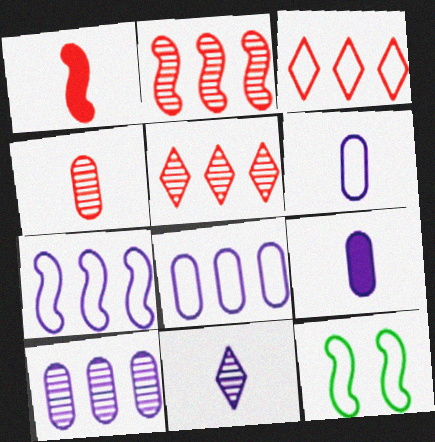[[3, 6, 12], 
[5, 9, 12]]